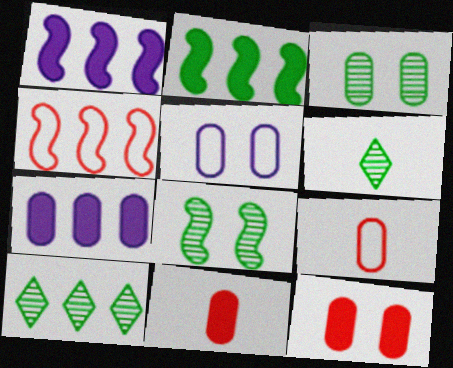[[3, 5, 12], 
[3, 7, 9], 
[4, 7, 10]]